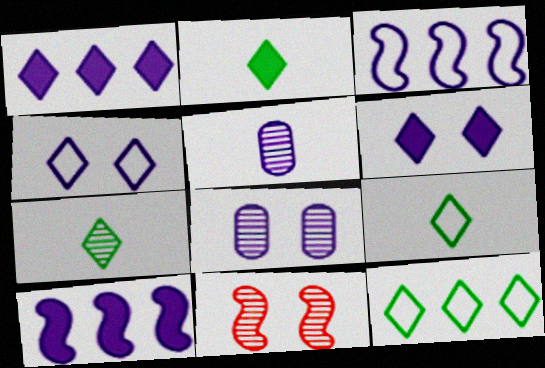[[2, 7, 9], 
[3, 5, 6], 
[4, 5, 10]]